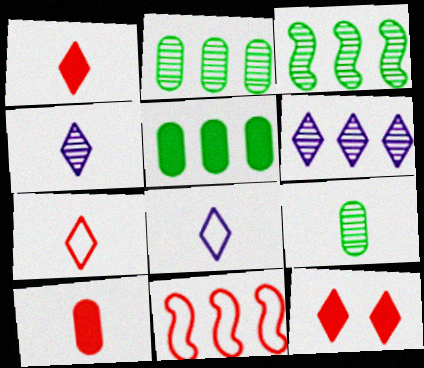[[5, 6, 11]]